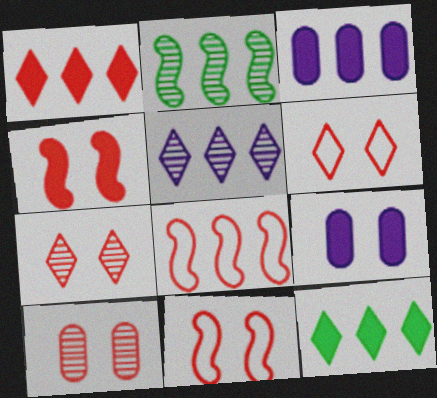[[4, 6, 10]]